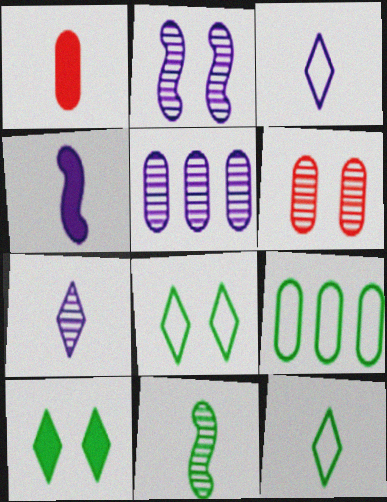[[1, 3, 11], 
[2, 5, 7], 
[9, 10, 11]]